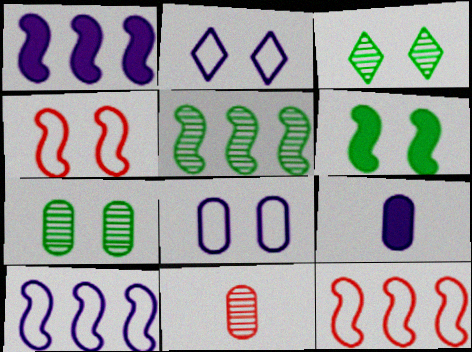[[1, 5, 12], 
[3, 9, 12]]